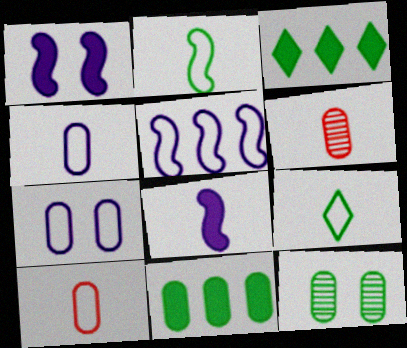[[2, 3, 12], 
[6, 7, 11], 
[6, 8, 9]]